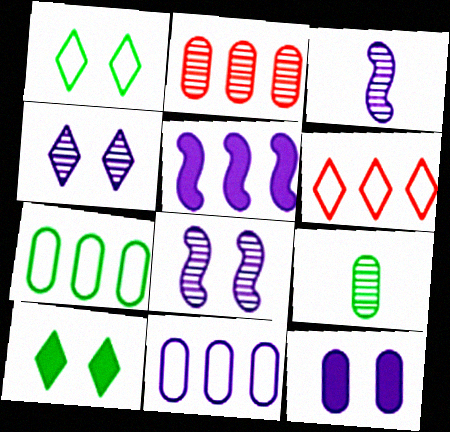[]